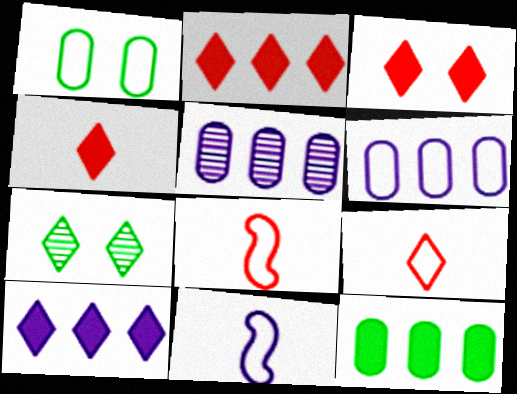[[2, 3, 4], 
[7, 9, 10]]